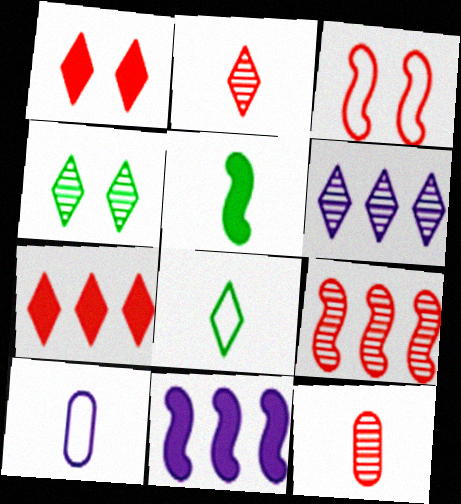[[1, 6, 8], 
[2, 4, 6], 
[2, 5, 10], 
[3, 7, 12]]